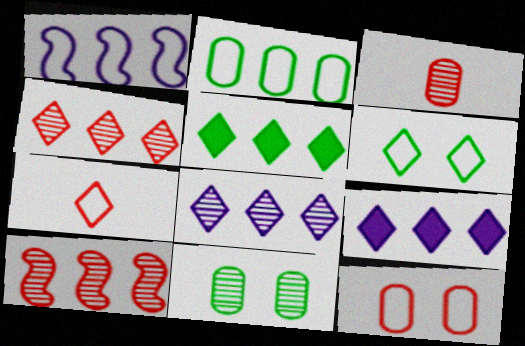[[2, 9, 10]]